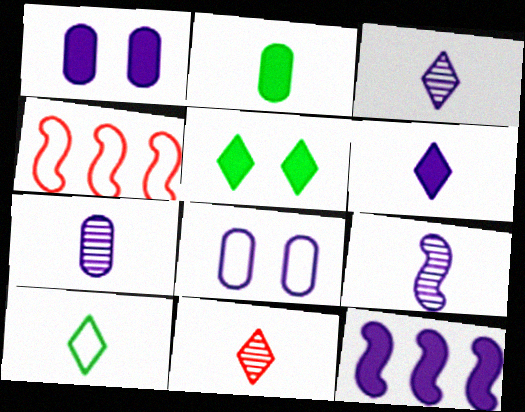[[1, 6, 12], 
[3, 7, 9], 
[3, 8, 12], 
[4, 5, 7], 
[4, 8, 10], 
[6, 10, 11]]